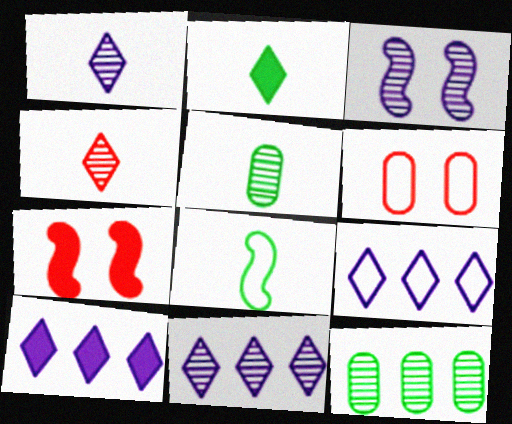[[2, 5, 8], 
[3, 4, 12], 
[5, 7, 9], 
[6, 8, 9], 
[9, 10, 11]]